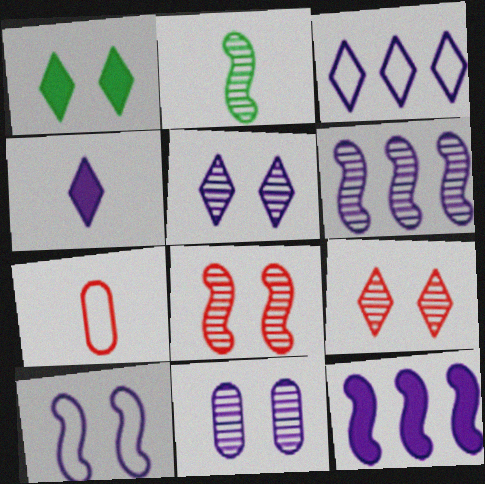[[1, 6, 7], 
[2, 4, 7], 
[2, 6, 8], 
[3, 4, 5]]